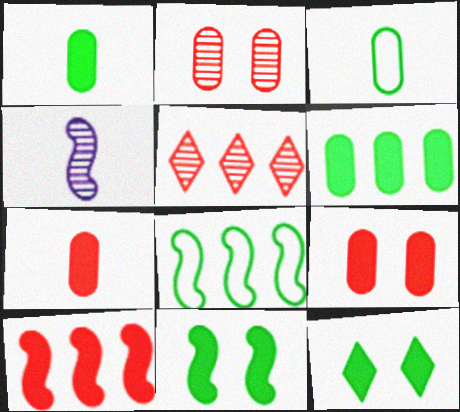[]